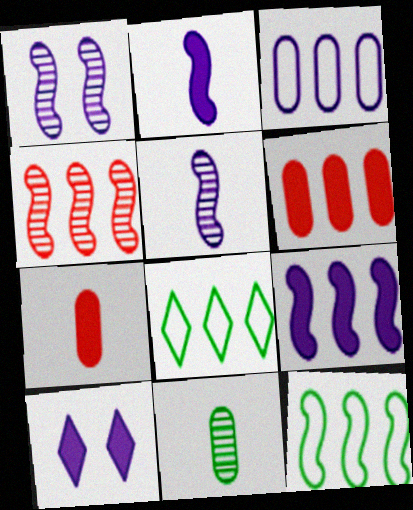[[1, 7, 8], 
[3, 5, 10], 
[4, 9, 12]]